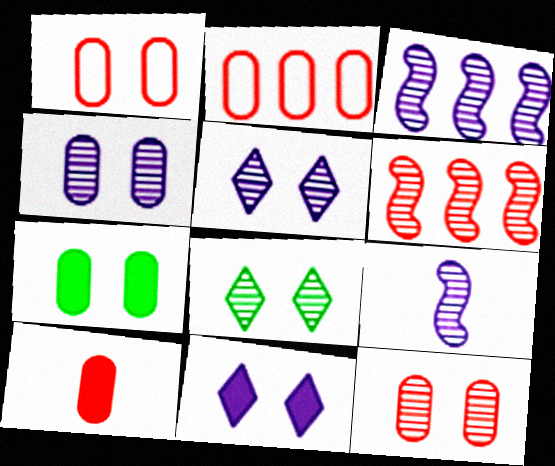[[1, 4, 7], 
[2, 10, 12]]